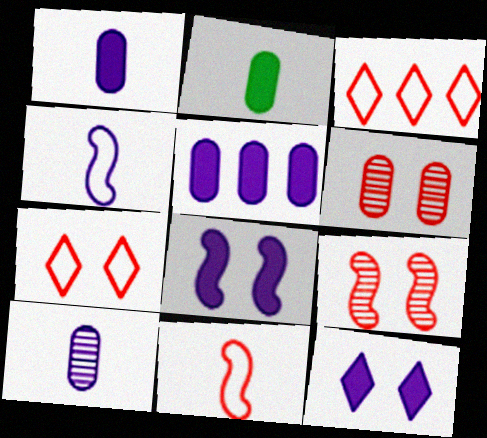[]